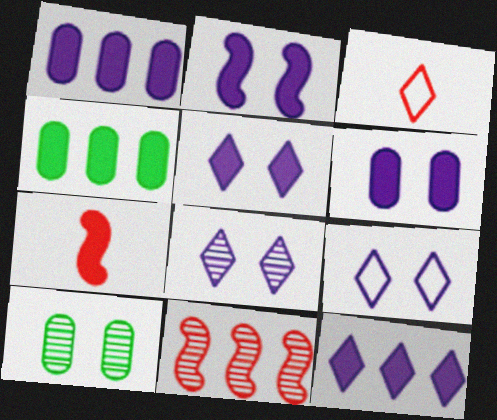[[2, 5, 6], 
[4, 5, 7], 
[5, 8, 9]]